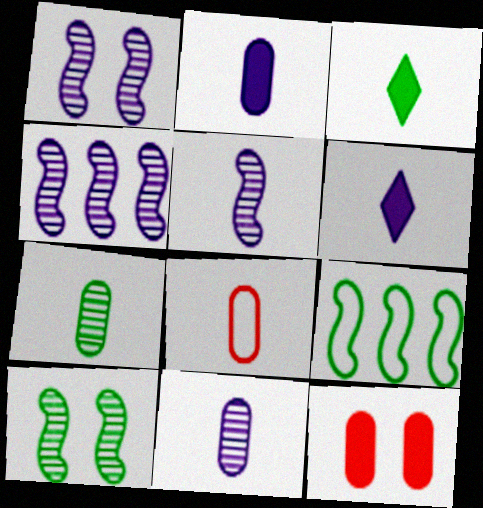[[1, 4, 5], 
[2, 7, 8], 
[3, 5, 8]]